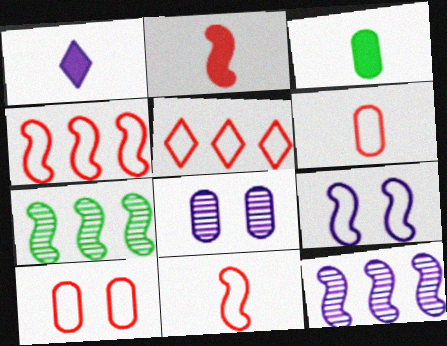[[1, 2, 3], 
[1, 7, 10], 
[2, 7, 9], 
[5, 10, 11]]